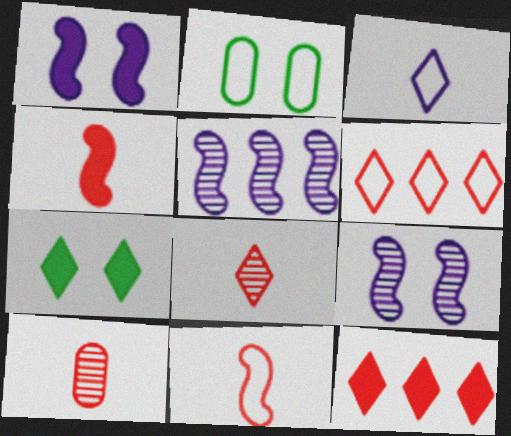[]